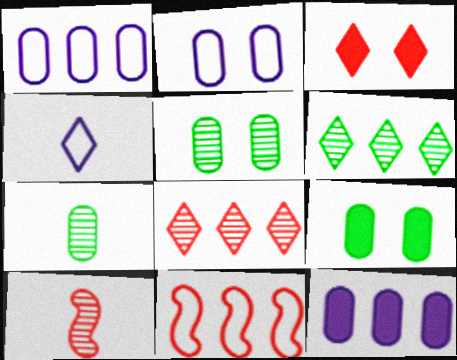[[3, 4, 6], 
[6, 11, 12]]